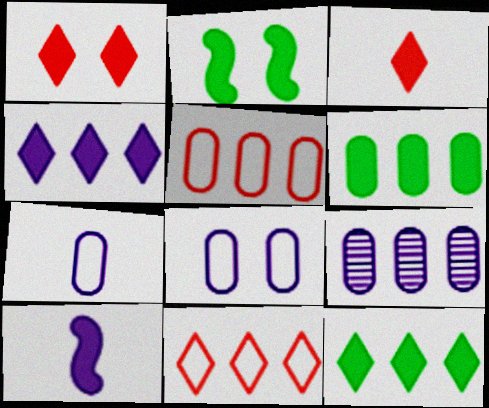[[1, 6, 10], 
[5, 6, 9]]